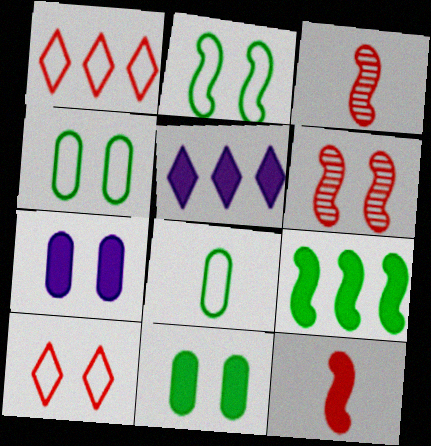[[3, 4, 5], 
[5, 6, 8], 
[5, 11, 12]]